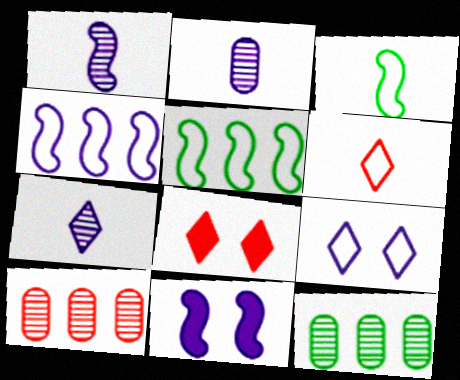[[1, 2, 7], 
[1, 4, 11], 
[2, 5, 8], 
[6, 11, 12]]